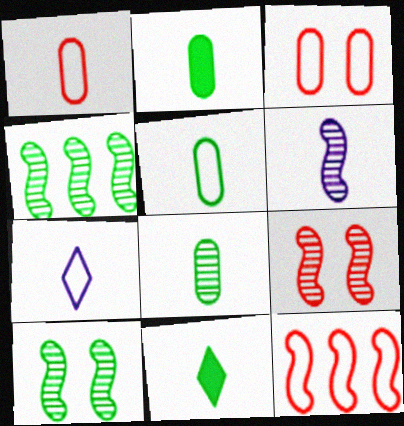[[1, 6, 11], 
[2, 5, 8], 
[4, 6, 9]]